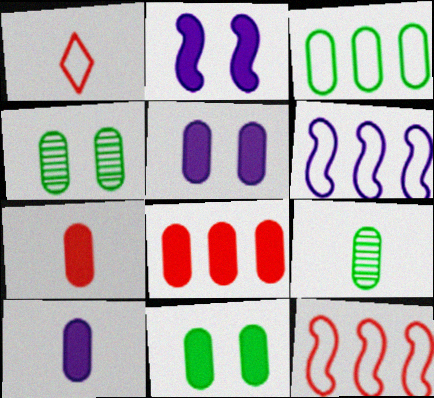[[3, 9, 11], 
[8, 10, 11]]